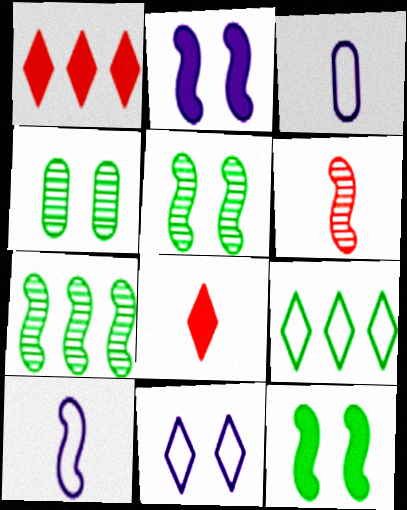[[1, 3, 5], 
[1, 4, 10]]